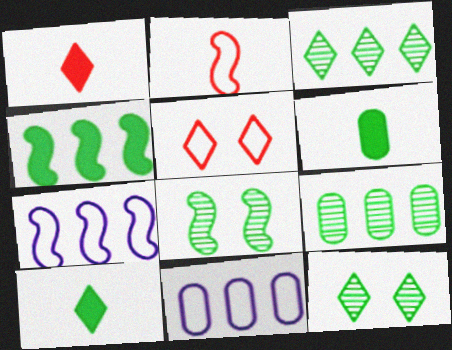[[1, 8, 11]]